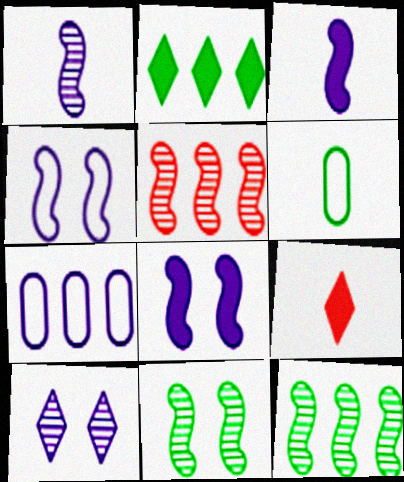[[1, 5, 11], 
[1, 6, 9], 
[2, 5, 7], 
[2, 6, 11], 
[3, 7, 10], 
[7, 9, 11]]